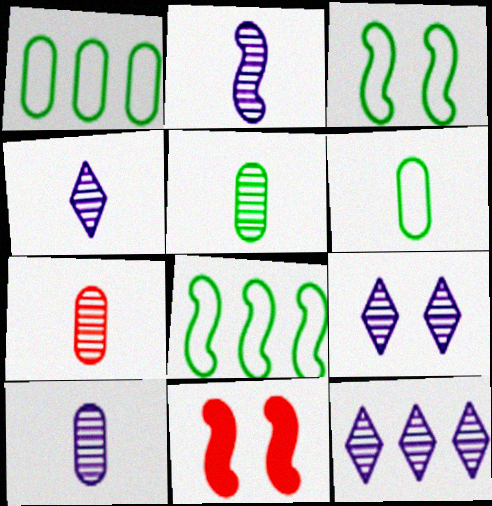[[1, 4, 11], 
[2, 4, 10], 
[2, 8, 11], 
[4, 9, 12], 
[5, 7, 10], 
[6, 11, 12]]